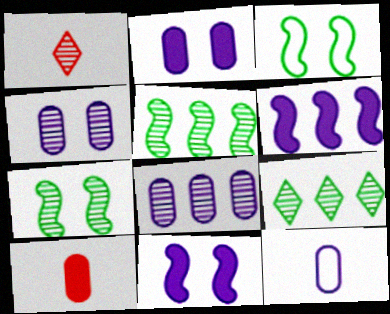[[1, 4, 5], 
[1, 7, 8], 
[2, 8, 12]]